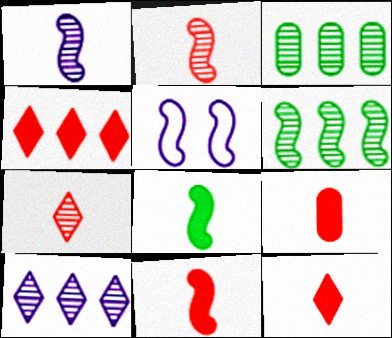[[3, 5, 12], 
[5, 6, 11], 
[9, 11, 12]]